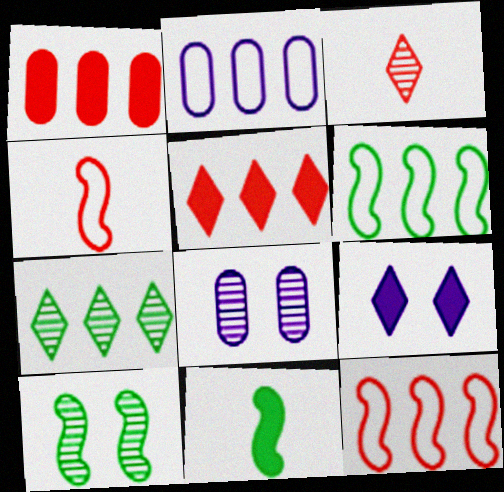[[1, 9, 11], 
[6, 10, 11]]